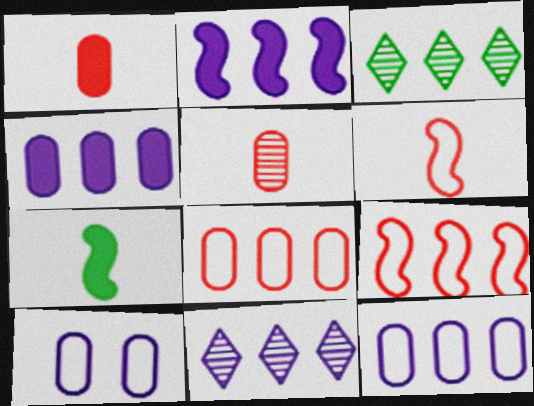[[2, 3, 8], 
[2, 11, 12], 
[3, 4, 9]]